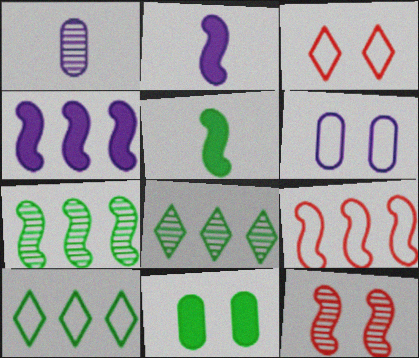[[1, 8, 12], 
[4, 7, 9]]